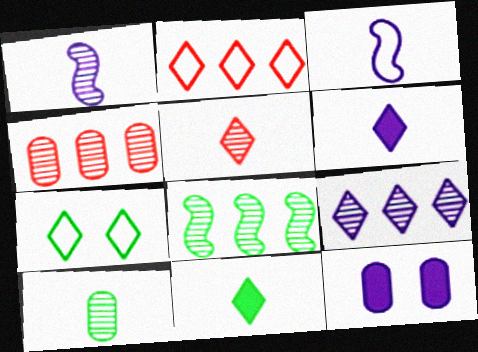[[1, 5, 10], 
[3, 9, 12], 
[4, 8, 9]]